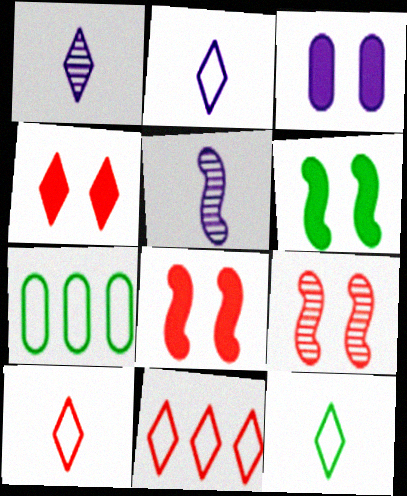[[1, 7, 8], 
[2, 10, 12], 
[3, 4, 6], 
[4, 5, 7]]